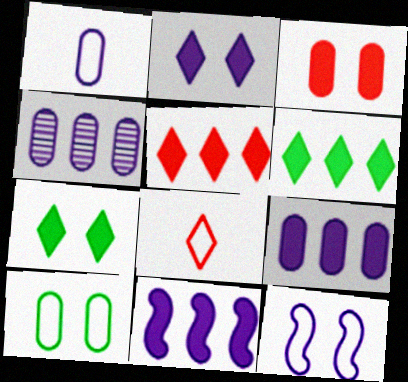[]